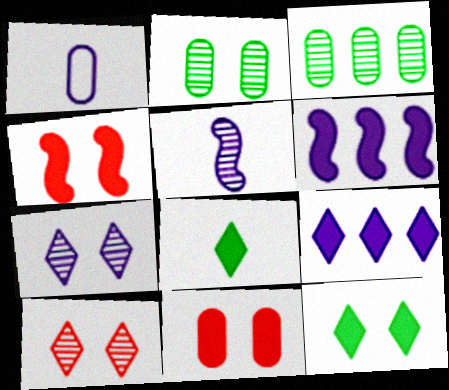[[1, 3, 11], 
[1, 6, 7], 
[3, 5, 10], 
[6, 8, 11]]